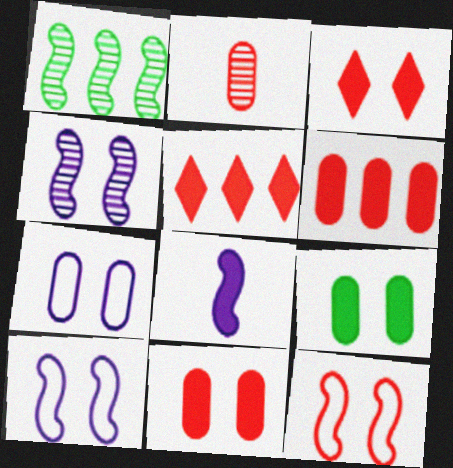[[1, 8, 12], 
[2, 5, 12], 
[5, 8, 9]]